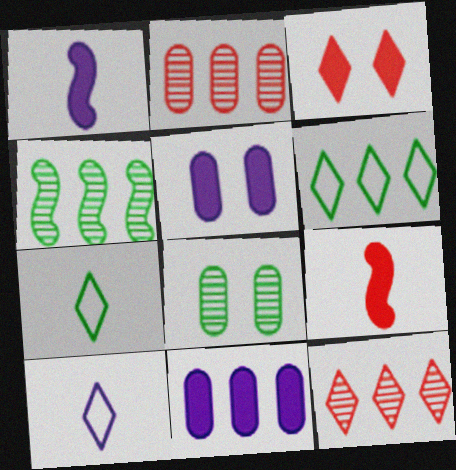[]